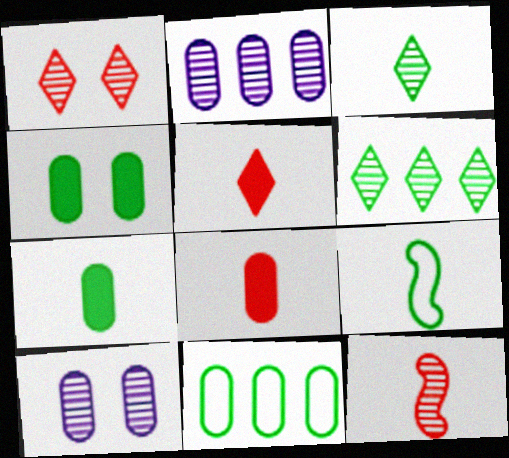[[3, 7, 9], 
[4, 6, 9], 
[6, 10, 12], 
[8, 10, 11]]